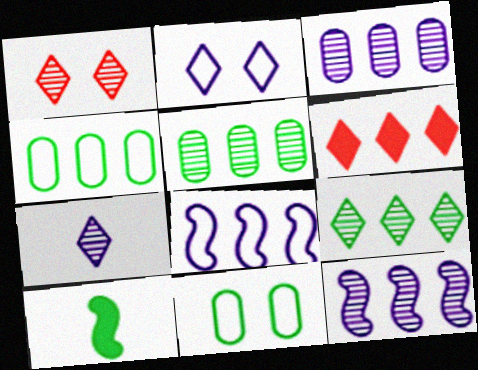[[1, 7, 9], 
[4, 6, 12], 
[5, 6, 8], 
[9, 10, 11]]